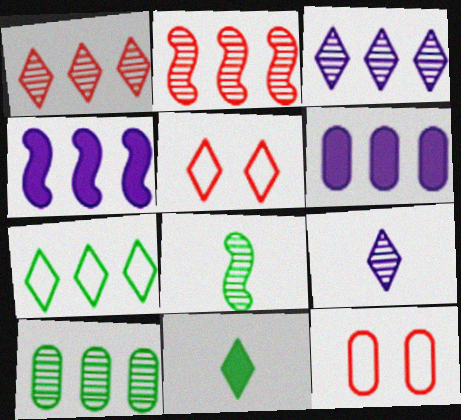[[2, 3, 10], 
[2, 6, 7], 
[3, 5, 11], 
[5, 6, 8]]